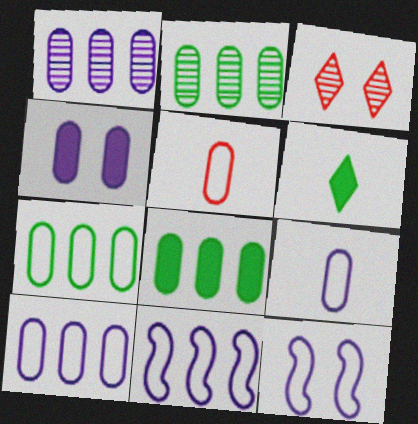[[1, 4, 9], 
[2, 4, 5], 
[2, 7, 8]]